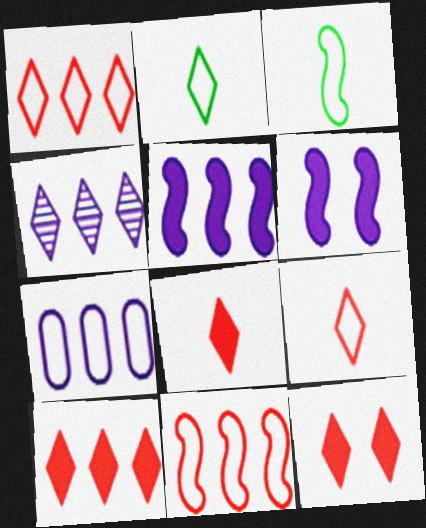[[2, 4, 12], 
[4, 5, 7], 
[8, 10, 12]]